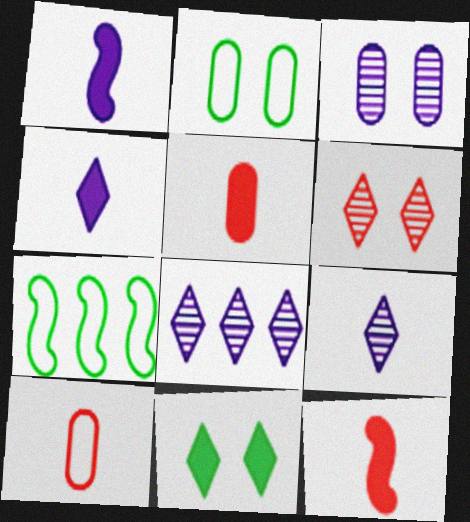[[2, 8, 12]]